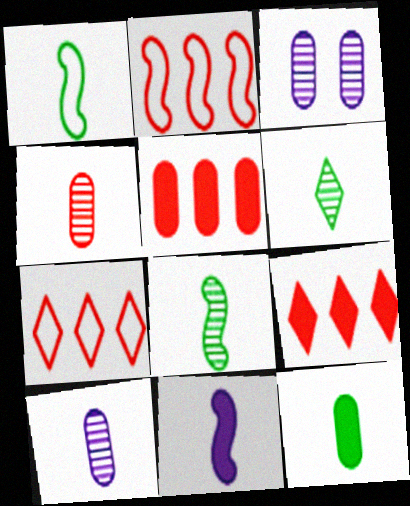[[1, 3, 9], 
[1, 6, 12]]